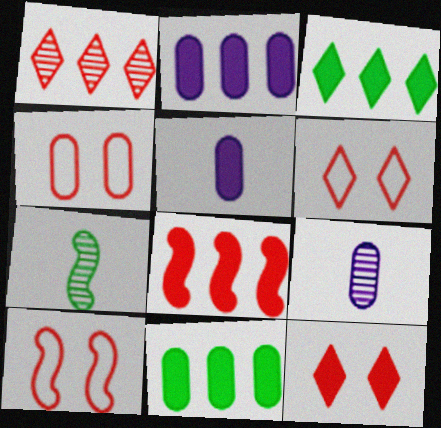[[2, 3, 8], 
[2, 6, 7], 
[3, 9, 10], 
[4, 6, 10], 
[4, 9, 11]]